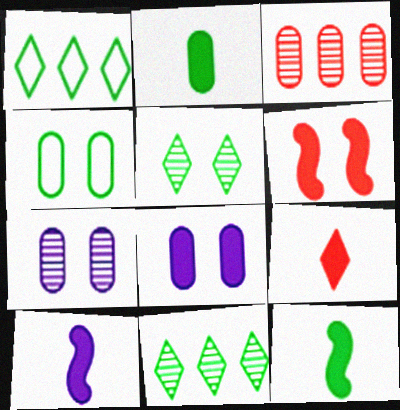[[2, 9, 10], 
[4, 11, 12]]